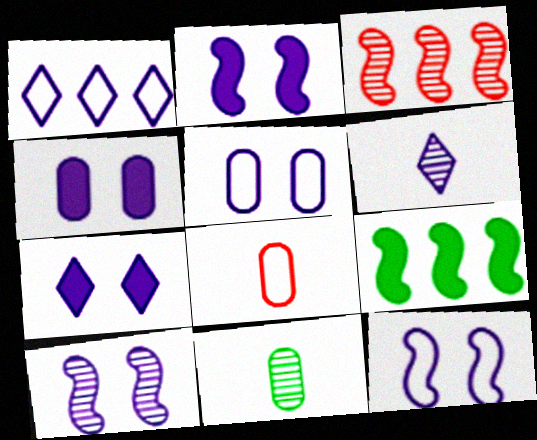[[1, 6, 7], 
[2, 4, 7], 
[2, 10, 12], 
[5, 7, 10]]